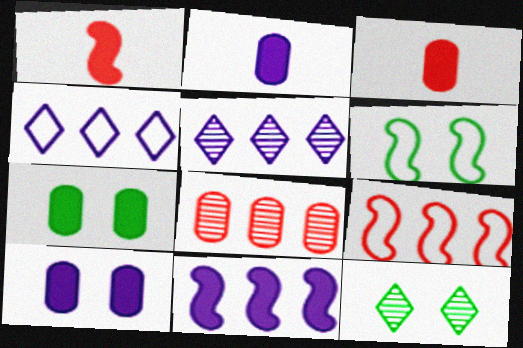[[2, 9, 12], 
[3, 5, 6], 
[6, 7, 12]]